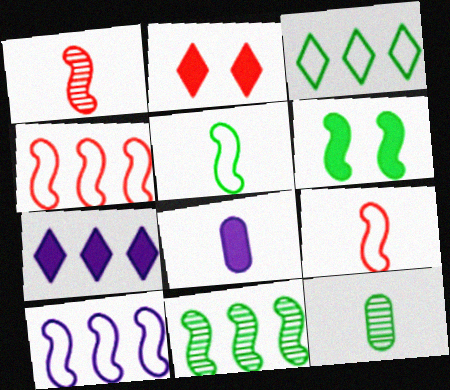[[1, 6, 10], 
[2, 10, 12], 
[3, 6, 12], 
[5, 6, 11]]